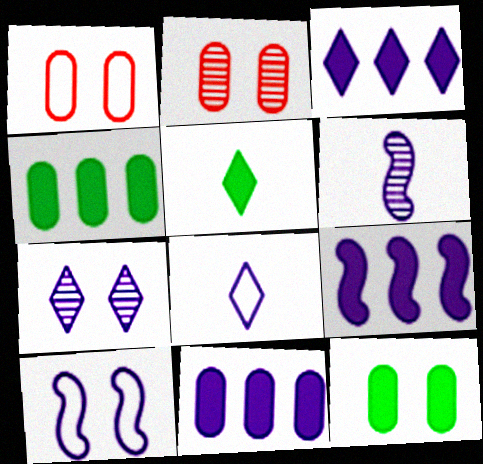[[3, 7, 8], 
[3, 9, 11], 
[6, 9, 10]]